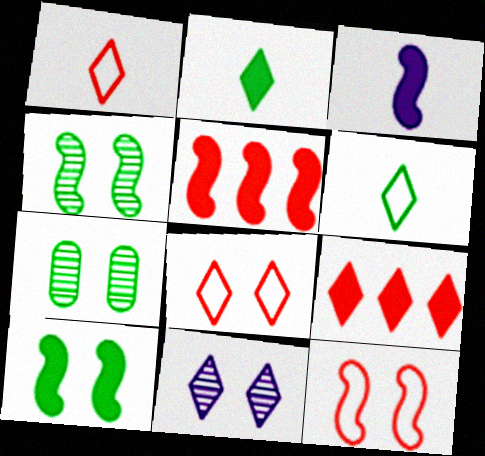[[3, 5, 10], 
[6, 9, 11]]